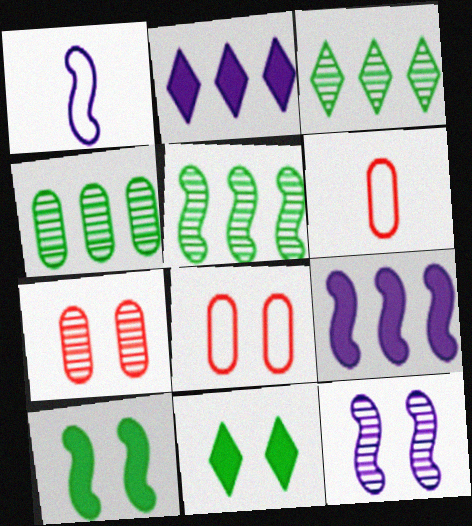[[1, 9, 12], 
[3, 4, 5], 
[8, 11, 12]]